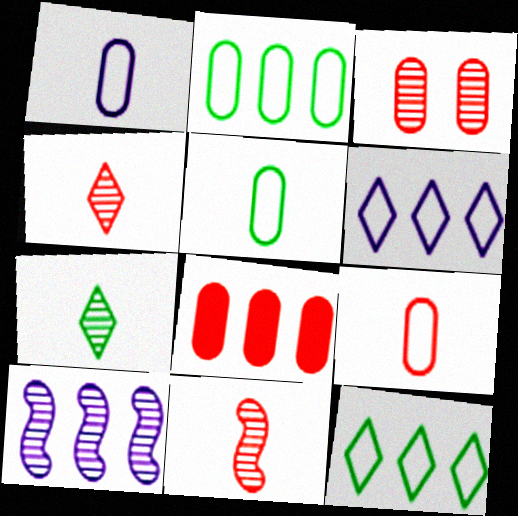[[1, 5, 9], 
[3, 7, 10], 
[3, 8, 9], 
[8, 10, 12]]